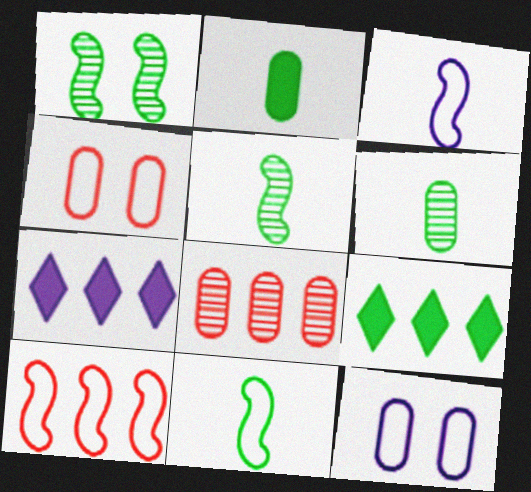[[2, 8, 12], 
[4, 5, 7]]